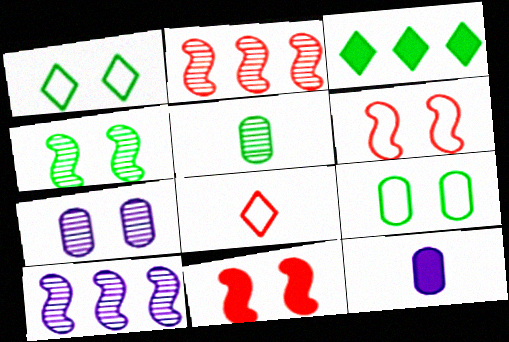[[1, 2, 12], 
[1, 7, 11], 
[3, 11, 12]]